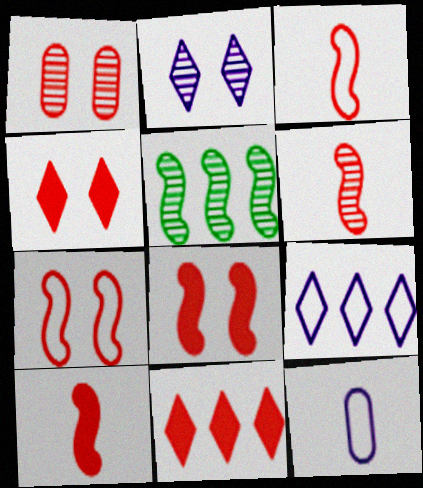[[1, 3, 11], 
[1, 4, 7], 
[3, 6, 10], 
[4, 5, 12]]